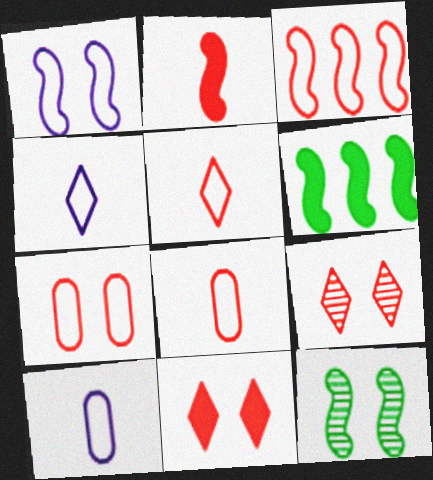[[3, 5, 7], 
[6, 9, 10]]